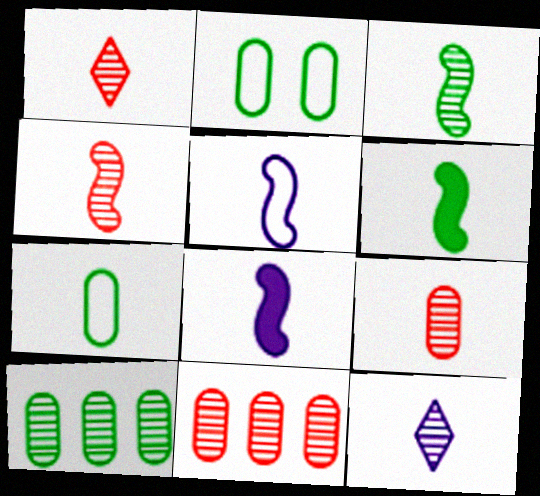[[1, 4, 9], 
[1, 7, 8], 
[3, 9, 12], 
[4, 5, 6]]